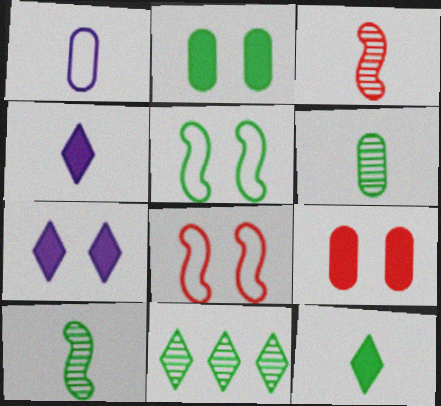[[1, 3, 12]]